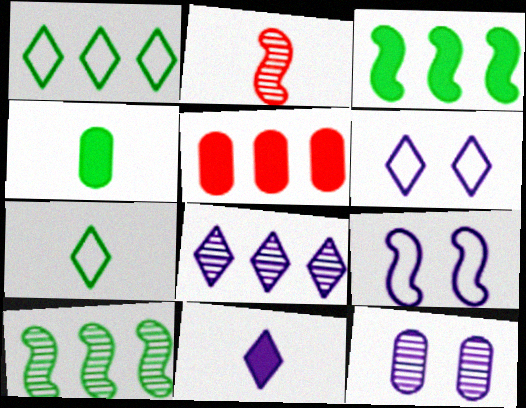[[2, 3, 9], 
[6, 8, 11]]